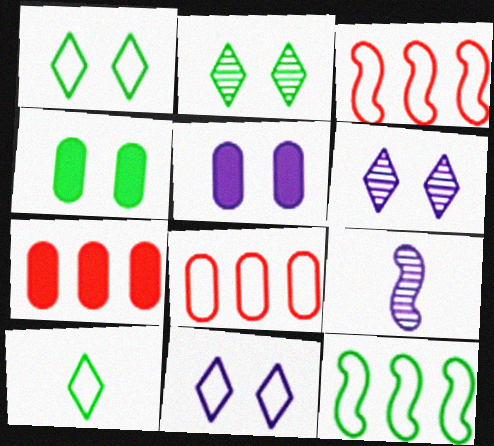[[1, 7, 9]]